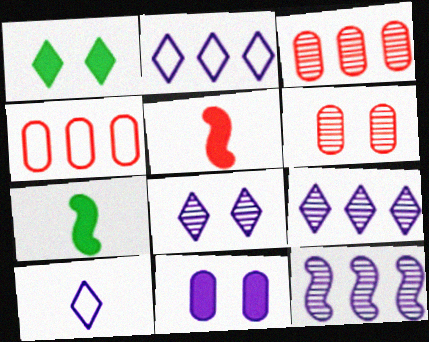[[2, 6, 7], 
[4, 7, 8], 
[10, 11, 12]]